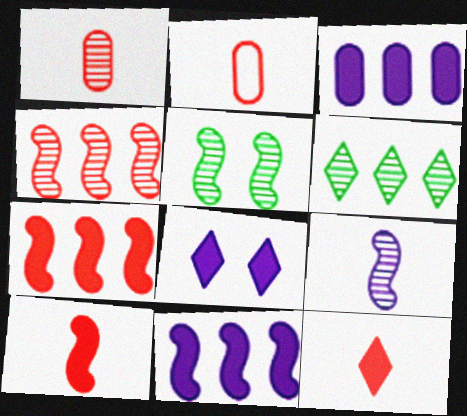[[4, 5, 9]]